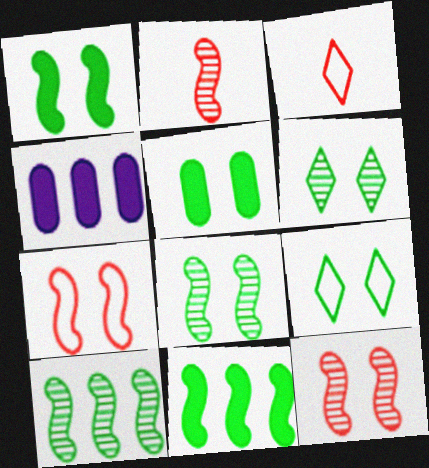[[2, 4, 9], 
[3, 4, 8], 
[5, 8, 9]]